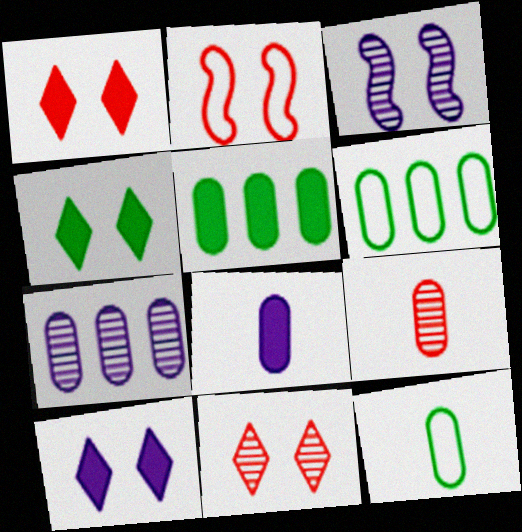[[1, 4, 10], 
[8, 9, 12]]